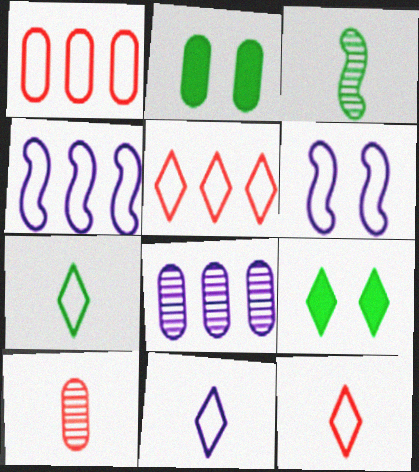[[1, 6, 7], 
[4, 9, 10], 
[7, 11, 12]]